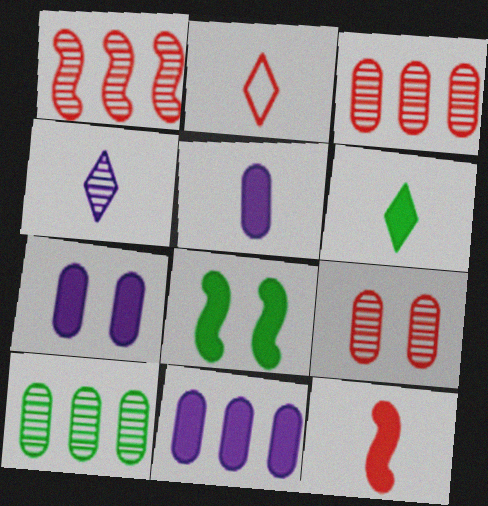[[2, 4, 6], 
[5, 6, 12], 
[5, 7, 11]]